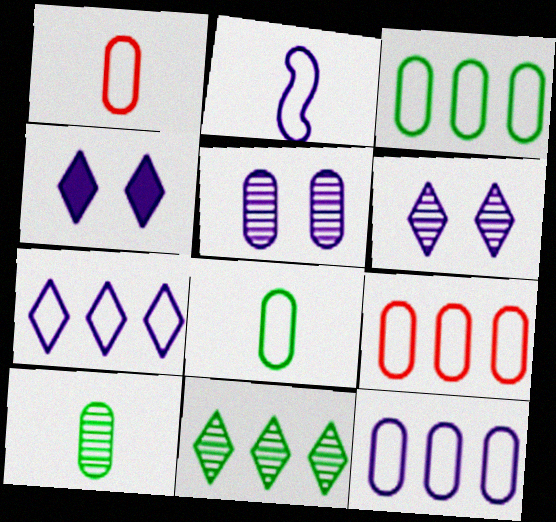[[3, 9, 12]]